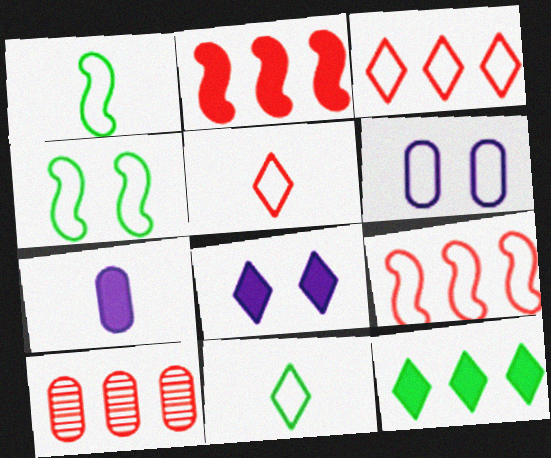[[1, 3, 6], 
[1, 8, 10], 
[2, 3, 10], 
[6, 9, 11]]